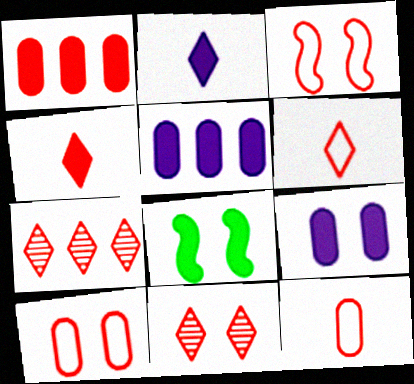[[1, 2, 8], 
[4, 5, 8]]